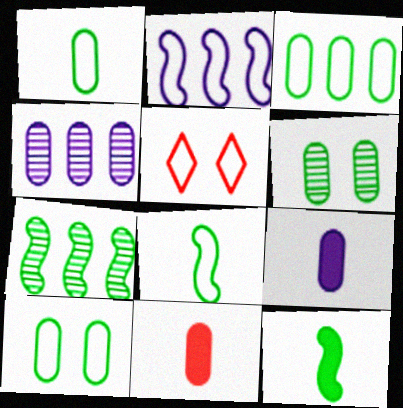[[1, 2, 5], 
[1, 3, 10], 
[4, 5, 12], 
[4, 10, 11], 
[5, 7, 9]]